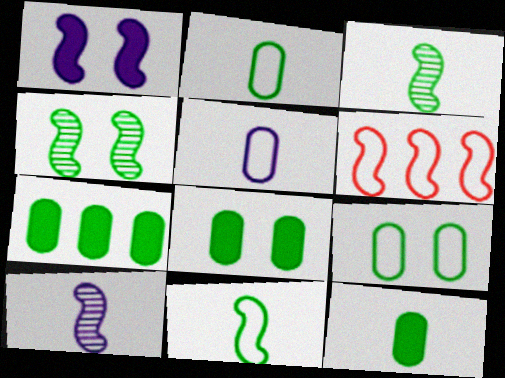[[1, 3, 6], 
[7, 8, 12]]